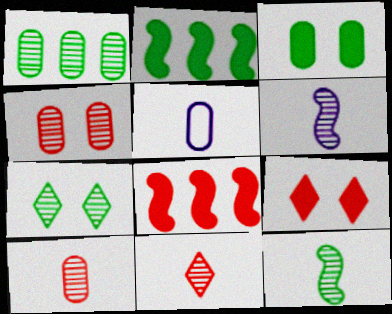[[1, 7, 12], 
[5, 7, 8]]